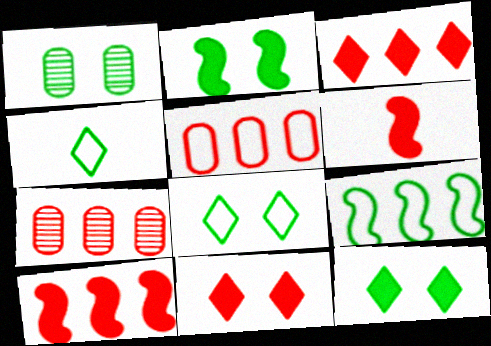[[1, 2, 8]]